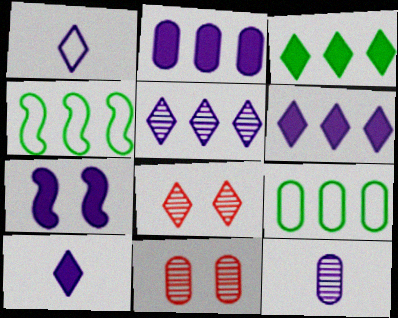[[1, 3, 8], 
[2, 7, 10], 
[4, 10, 11]]